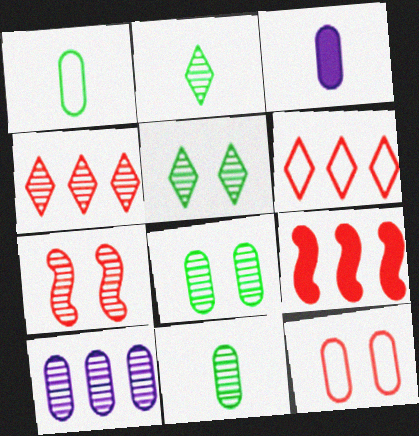[[2, 7, 10]]